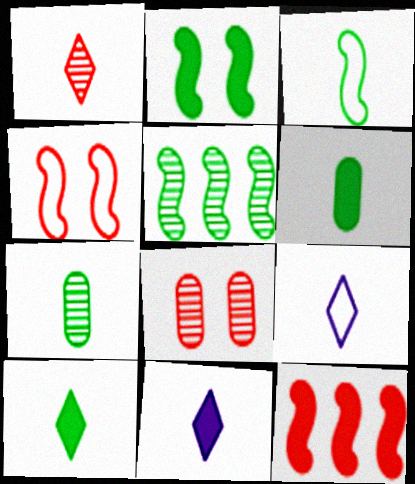[[1, 9, 10], 
[2, 3, 5], 
[3, 7, 10]]